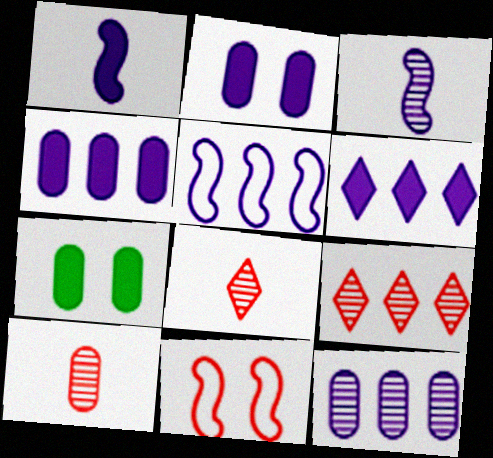[[1, 2, 6], 
[5, 6, 12], 
[5, 7, 8]]